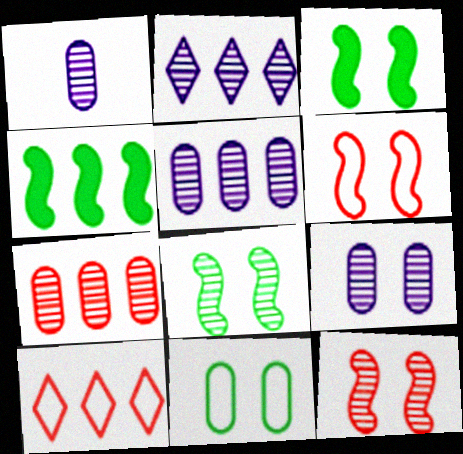[[1, 3, 10], 
[1, 5, 9], 
[4, 5, 10]]